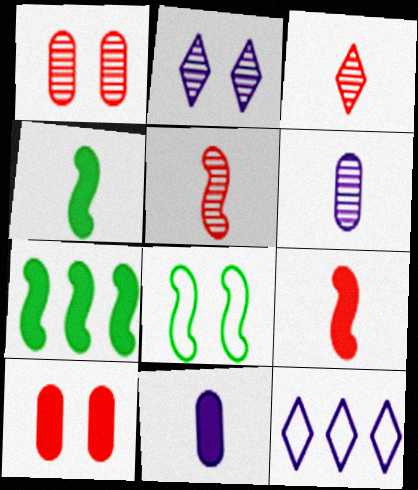[[1, 4, 12], 
[2, 8, 10]]